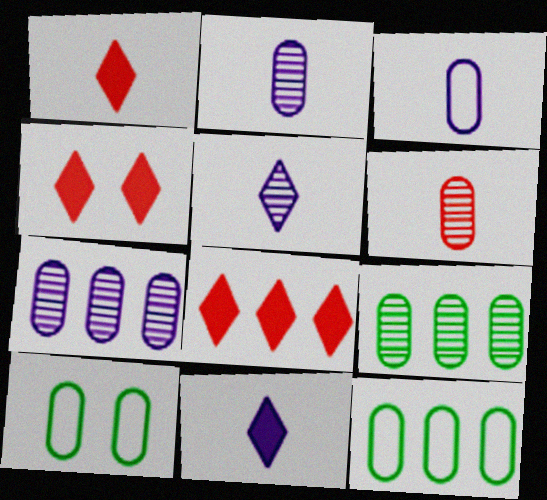[[1, 4, 8]]